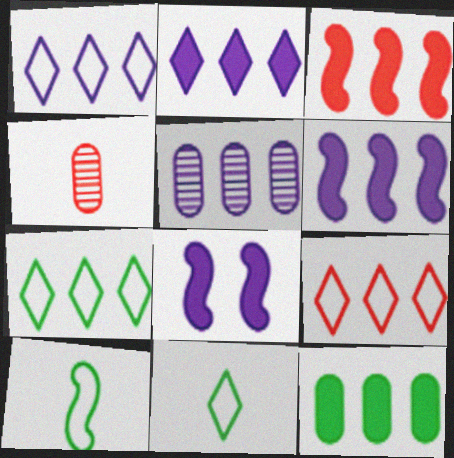[[1, 5, 6], 
[1, 7, 9], 
[2, 3, 12], 
[3, 5, 7], 
[4, 7, 8]]